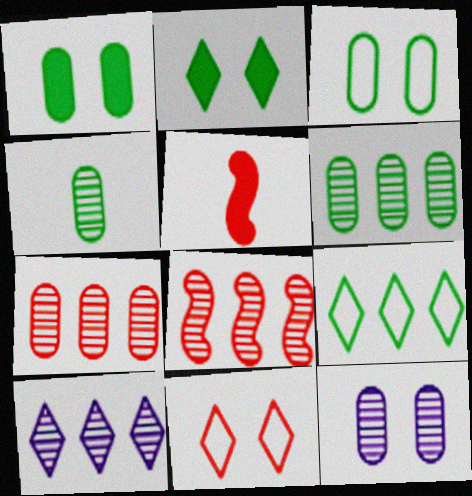[[3, 5, 10], 
[4, 7, 12], 
[5, 7, 11], 
[5, 9, 12], 
[6, 8, 10]]